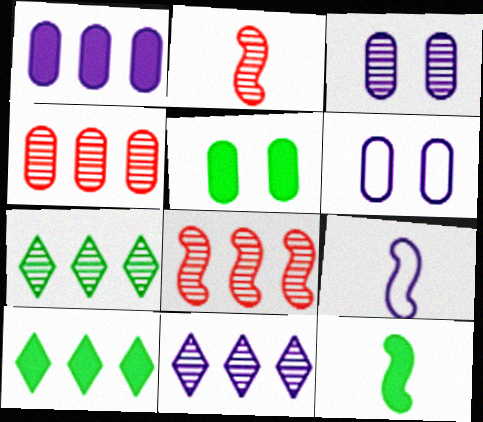[[2, 3, 7], 
[2, 6, 10], 
[2, 9, 12], 
[5, 10, 12]]